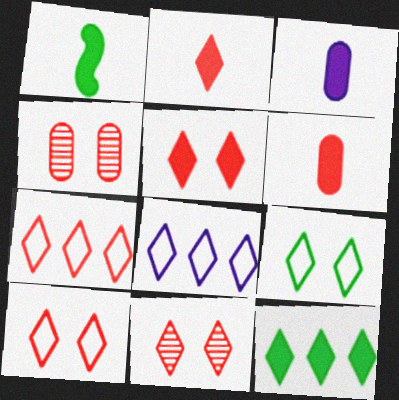[[1, 2, 3], 
[1, 4, 8], 
[2, 7, 11], 
[5, 10, 11]]